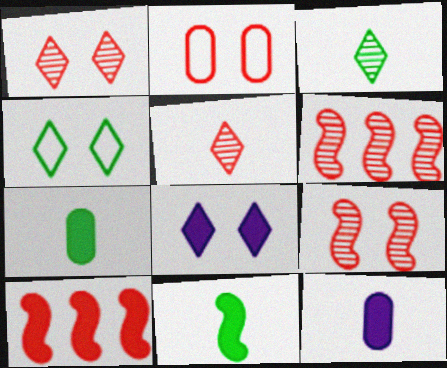[[1, 4, 8], 
[2, 5, 10], 
[4, 6, 12], 
[7, 8, 10]]